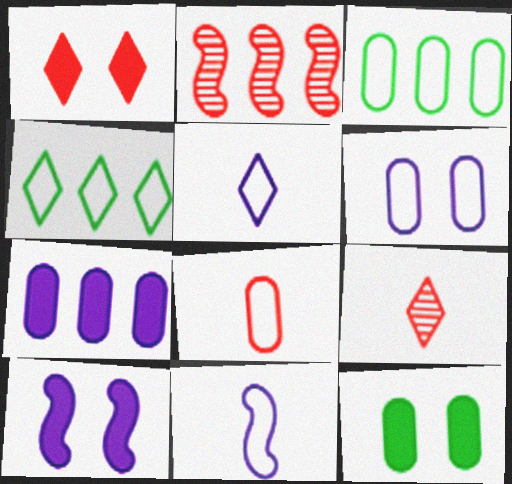[[1, 2, 8], 
[1, 10, 12], 
[2, 4, 7], 
[2, 5, 12], 
[3, 6, 8], 
[3, 9, 10]]